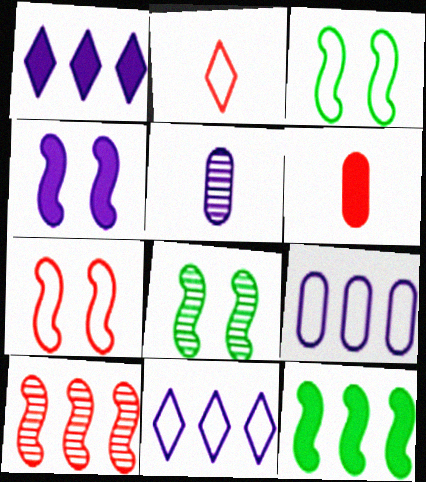[[2, 3, 9], 
[4, 5, 11], 
[4, 7, 8], 
[6, 8, 11]]